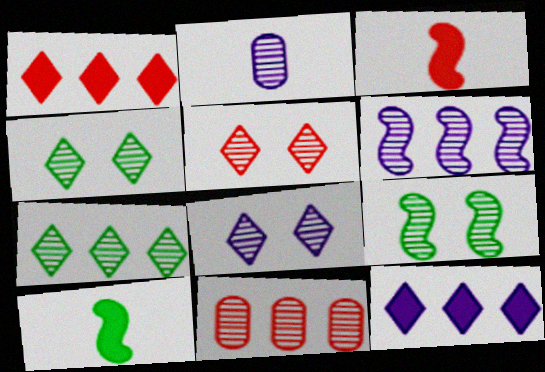[[2, 6, 8], 
[4, 5, 8], 
[6, 7, 11]]